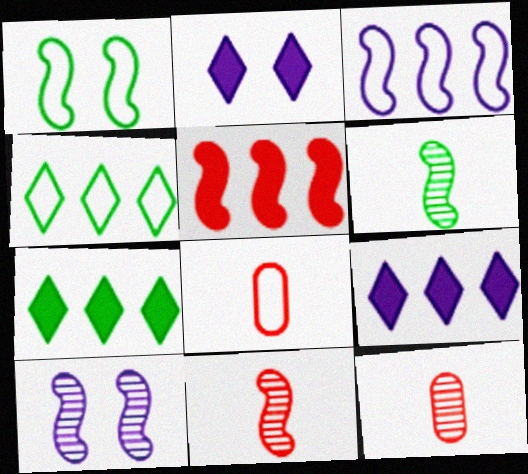[[1, 9, 12], 
[7, 8, 10]]